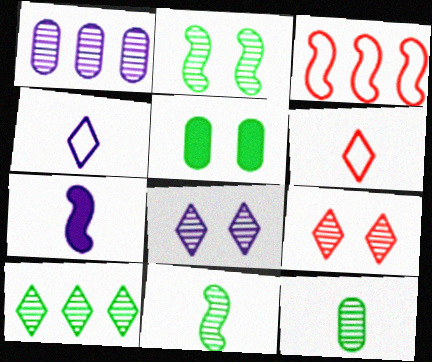[[1, 9, 11], 
[2, 3, 7], 
[2, 10, 12], 
[6, 7, 12]]